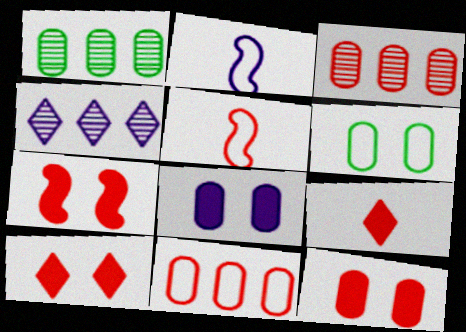[[1, 2, 10], 
[2, 4, 8], 
[3, 5, 10], 
[7, 10, 12]]